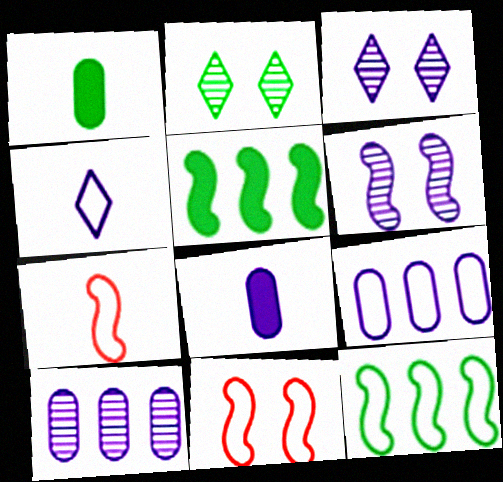[[1, 2, 12], 
[5, 6, 7]]